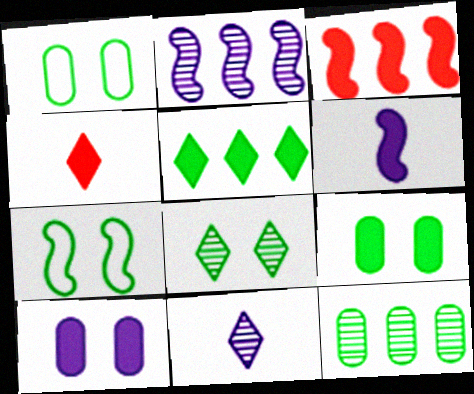[[1, 2, 4], 
[1, 3, 11], 
[7, 8, 9]]